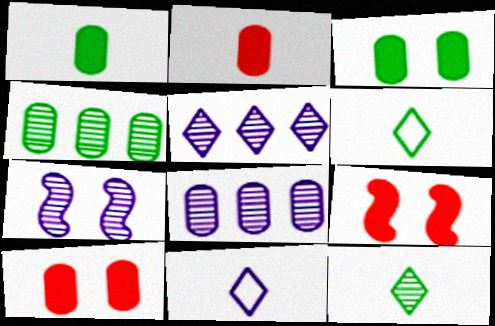[[4, 9, 11], 
[6, 8, 9]]